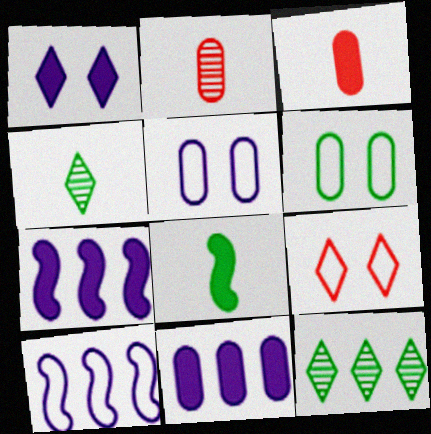[[2, 6, 11], 
[6, 8, 12]]